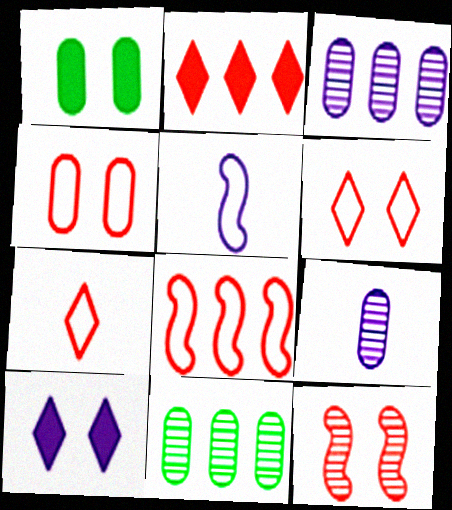[[3, 5, 10], 
[4, 7, 8]]